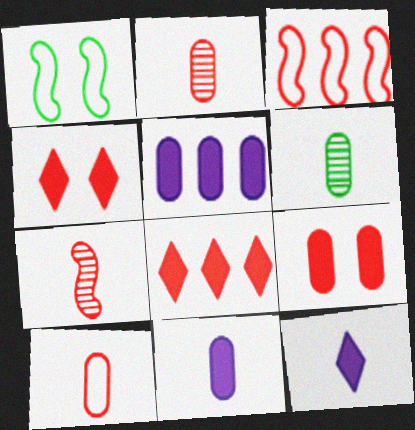[[2, 3, 4], 
[6, 10, 11]]